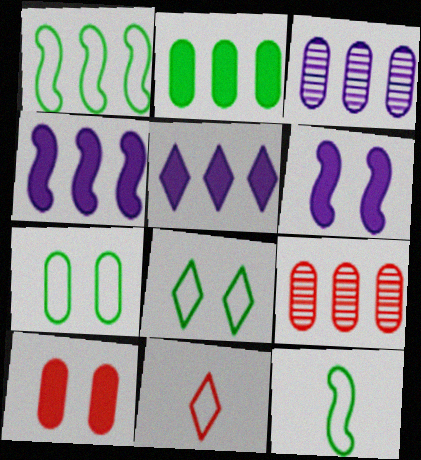[[1, 5, 9]]